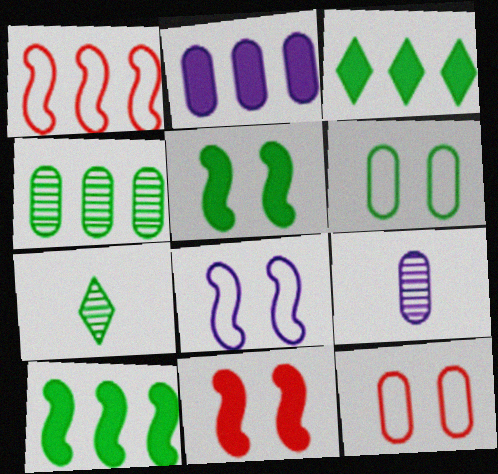[[6, 7, 10]]